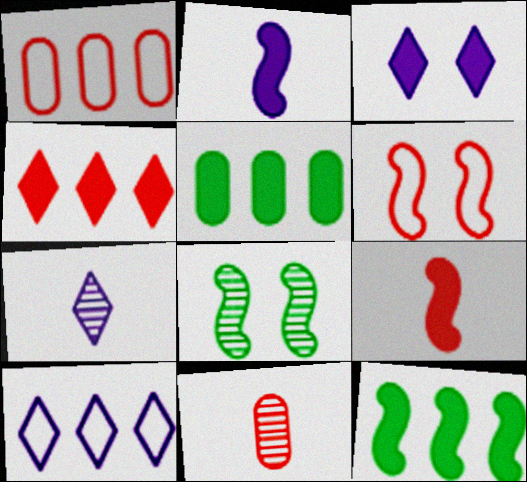[[3, 5, 9], 
[3, 7, 10], 
[4, 6, 11], 
[5, 6, 7]]